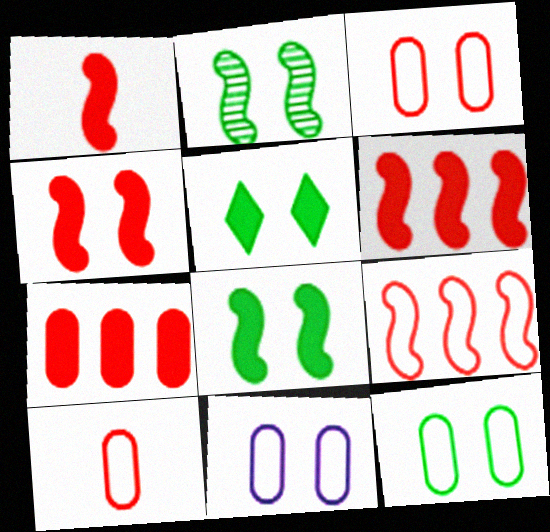[[1, 4, 6], 
[2, 5, 12], 
[3, 11, 12]]